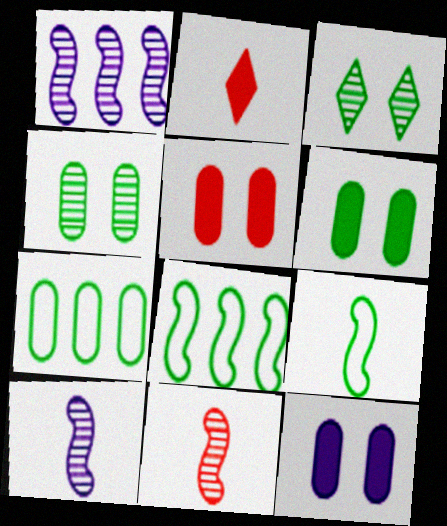[[5, 6, 12]]